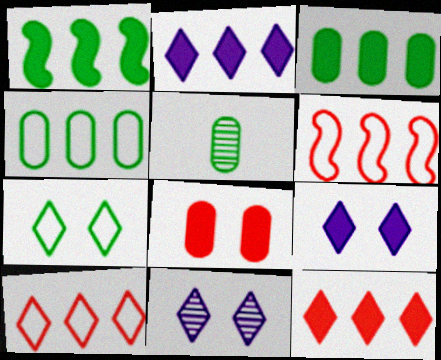[[1, 5, 7], 
[5, 6, 9]]